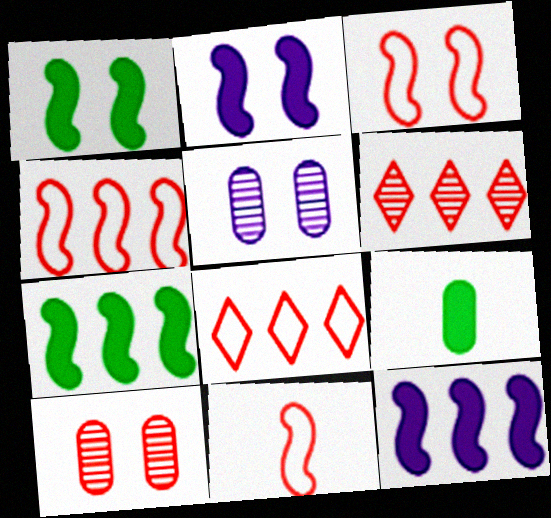[[3, 4, 11]]